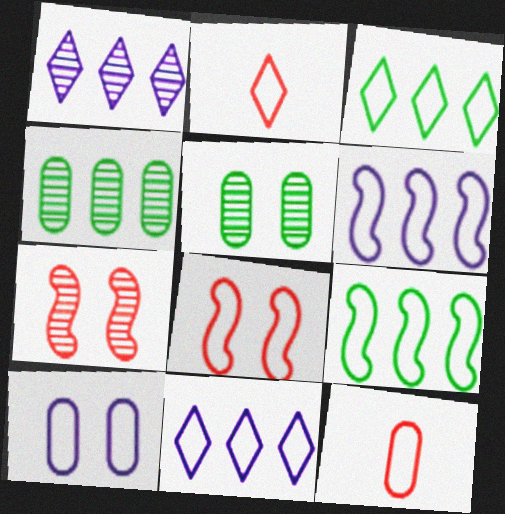[[2, 9, 10]]